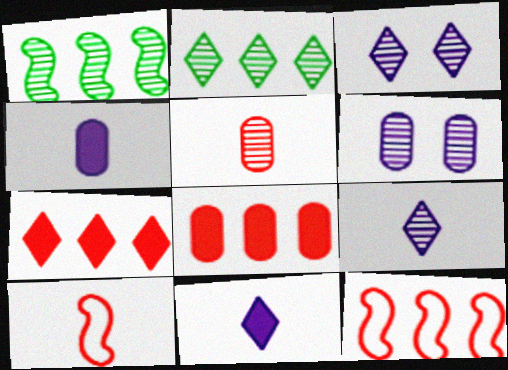[[1, 3, 5]]